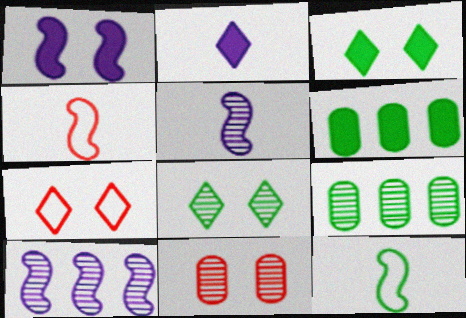[[3, 9, 12], 
[5, 6, 7], 
[6, 8, 12]]